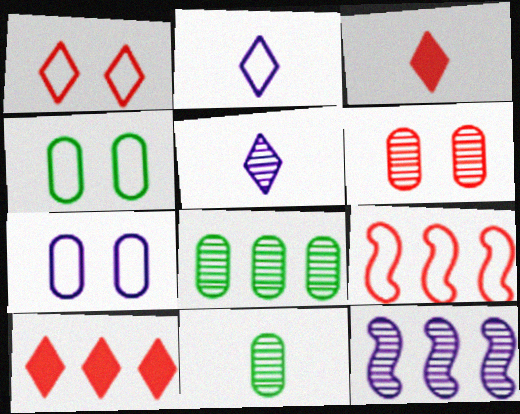[[2, 4, 9], 
[3, 4, 12], 
[3, 6, 9]]